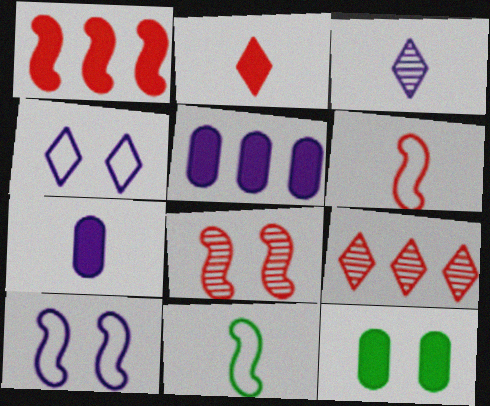[[1, 6, 8], 
[3, 5, 10], 
[4, 8, 12]]